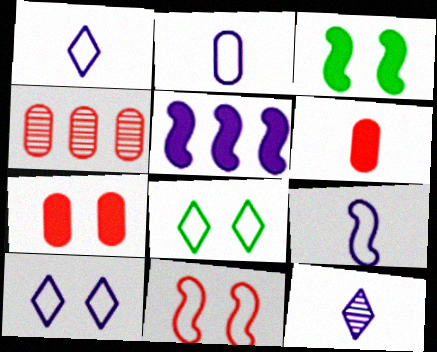[[1, 2, 9], 
[1, 3, 4]]